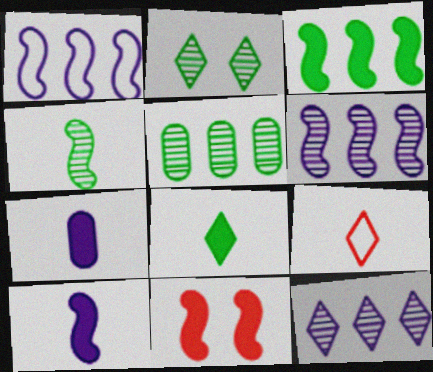[[1, 4, 11], 
[2, 4, 5], 
[3, 10, 11], 
[4, 7, 9]]